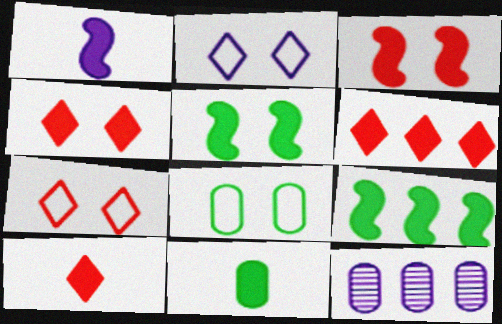[[1, 2, 12], 
[1, 3, 9], 
[1, 10, 11], 
[4, 6, 10]]